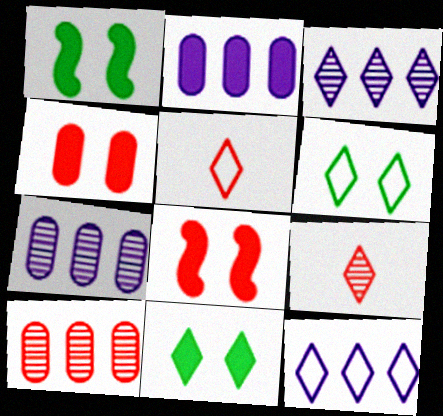[[1, 5, 7], 
[3, 5, 11], 
[5, 6, 12], 
[5, 8, 10], 
[9, 11, 12]]